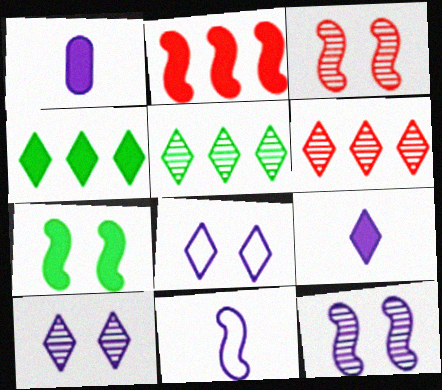[]